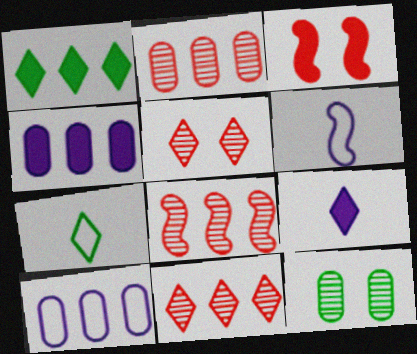[[1, 8, 10], 
[2, 8, 11]]